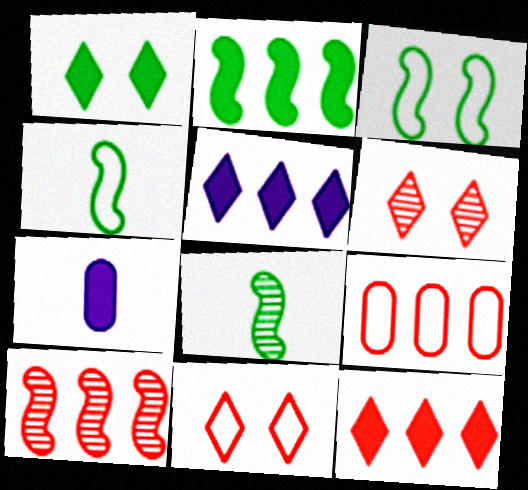[[2, 3, 8], 
[9, 10, 12]]